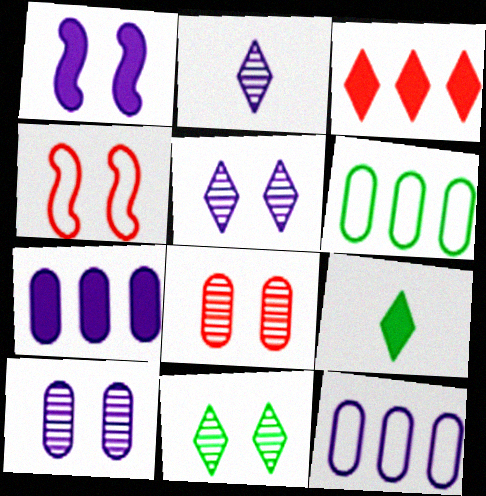[[1, 2, 12]]